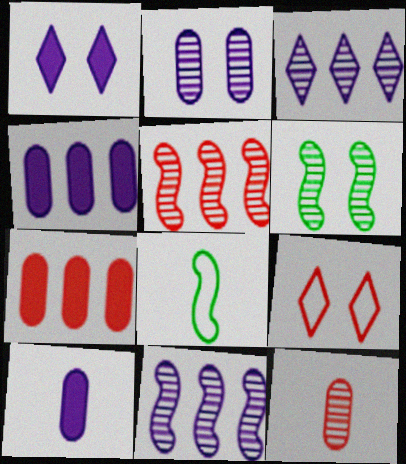[[3, 6, 12]]